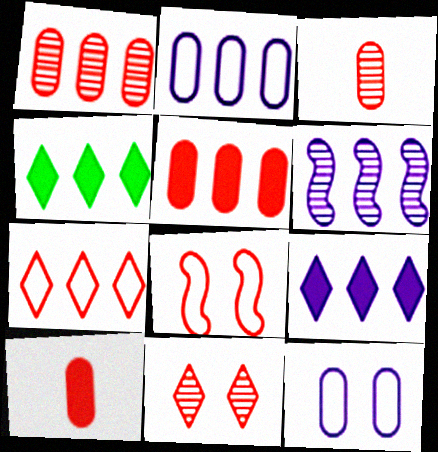[[2, 6, 9]]